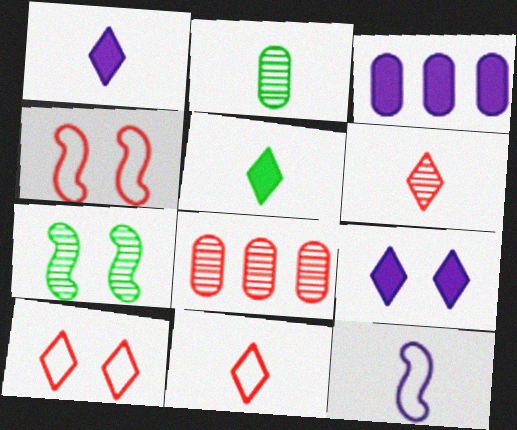[[3, 7, 11]]